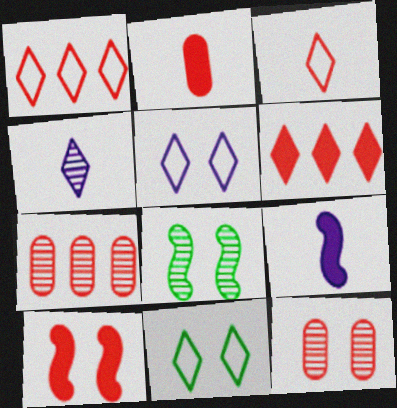[[2, 6, 10], 
[3, 7, 10], 
[4, 6, 11], 
[4, 7, 8], 
[7, 9, 11]]